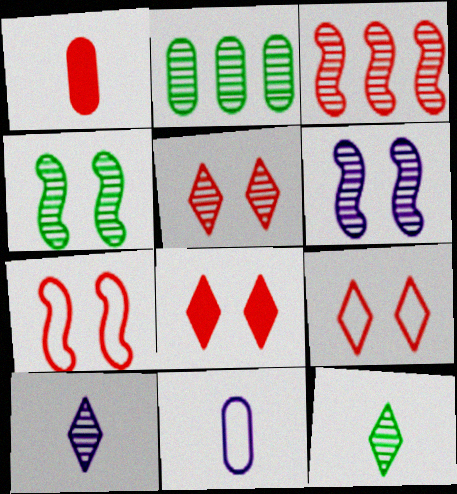[[1, 3, 9], 
[2, 4, 12], 
[5, 8, 9]]